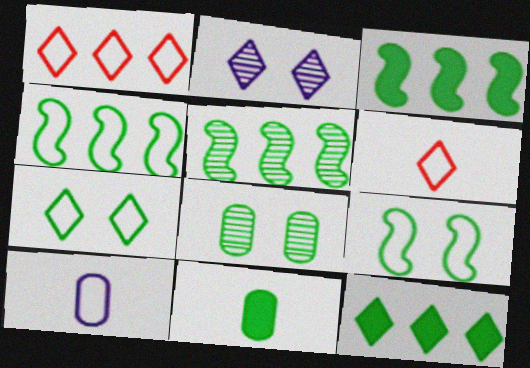[[1, 9, 10], 
[2, 6, 12], 
[3, 4, 5], 
[5, 7, 11]]